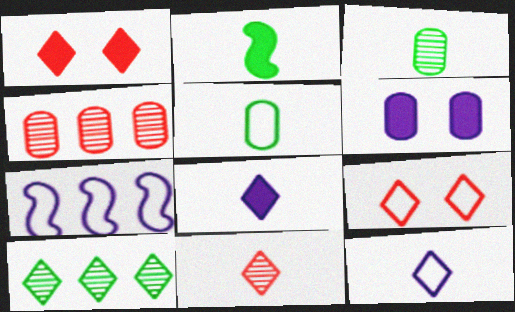[[1, 3, 7], 
[1, 10, 12], 
[4, 5, 6], 
[5, 7, 9], 
[8, 9, 10]]